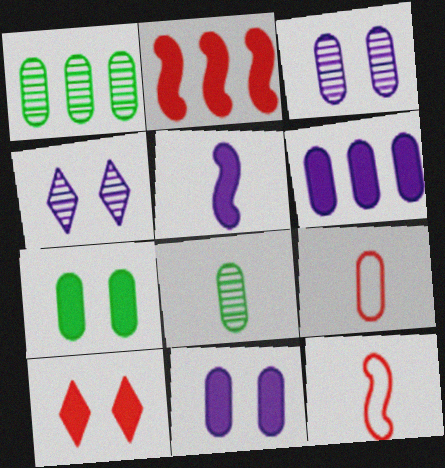[[1, 9, 11]]